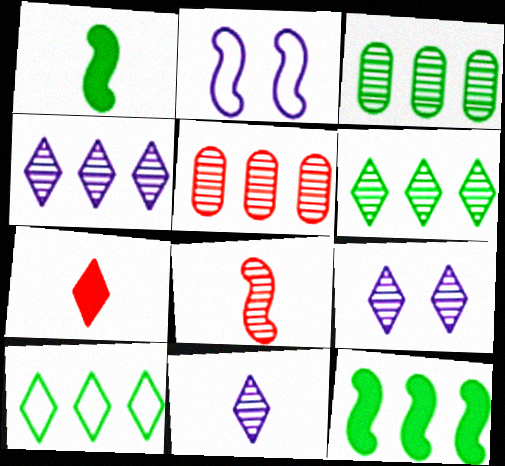[[2, 3, 7], 
[2, 8, 12], 
[3, 8, 9], 
[3, 10, 12], 
[4, 9, 11], 
[7, 9, 10]]